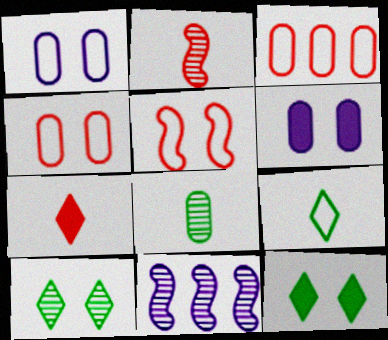[[3, 6, 8], 
[5, 6, 10]]